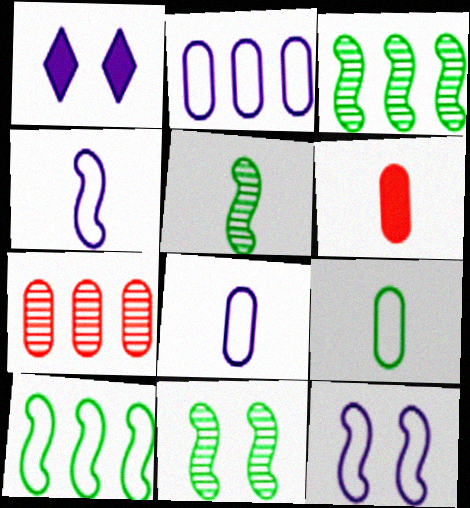[[3, 5, 11]]